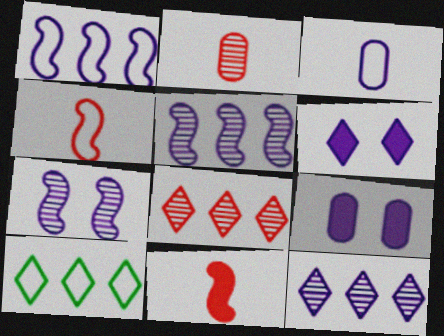[[3, 5, 6]]